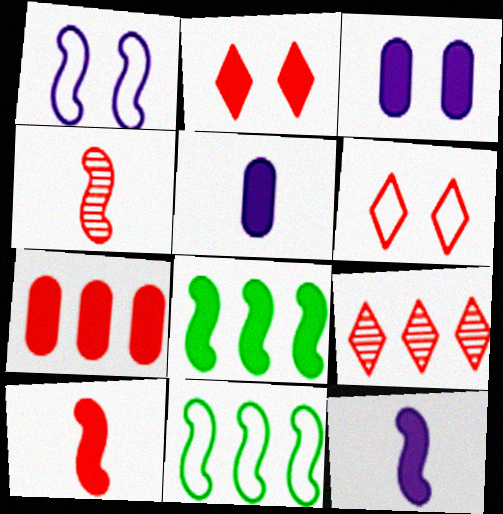[[1, 4, 8], 
[2, 5, 8], 
[2, 7, 10], 
[4, 6, 7]]